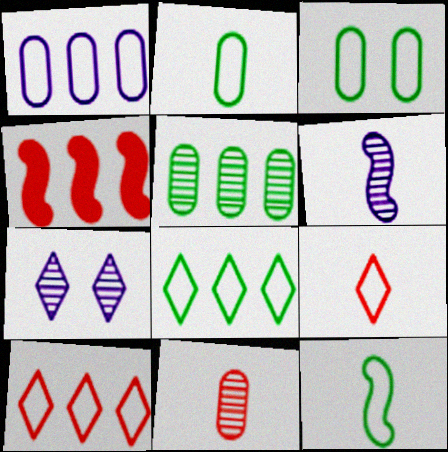[[2, 4, 7], 
[3, 8, 12]]